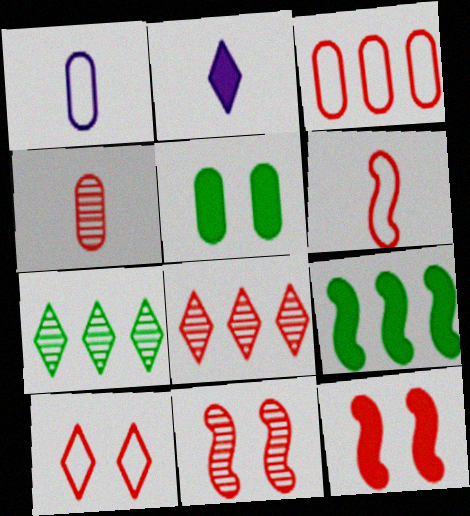[[1, 7, 12], 
[2, 7, 10], 
[3, 6, 10], 
[4, 8, 11]]